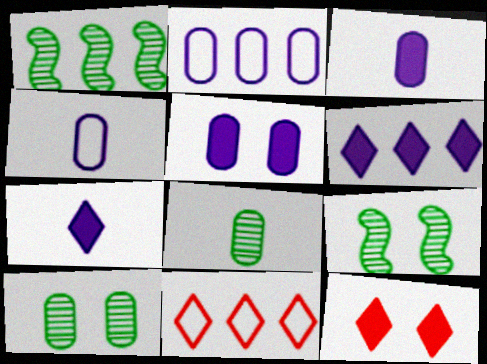[[1, 4, 12], 
[3, 9, 11]]